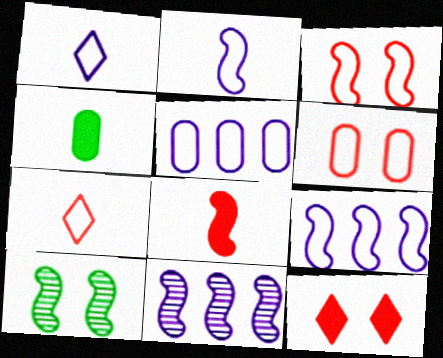[[8, 9, 10]]